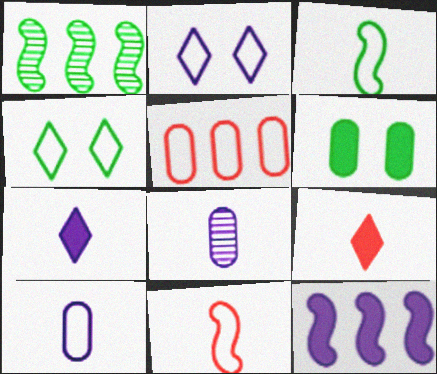[[2, 3, 5], 
[2, 8, 12], 
[3, 8, 9], 
[5, 6, 8], 
[6, 9, 12]]